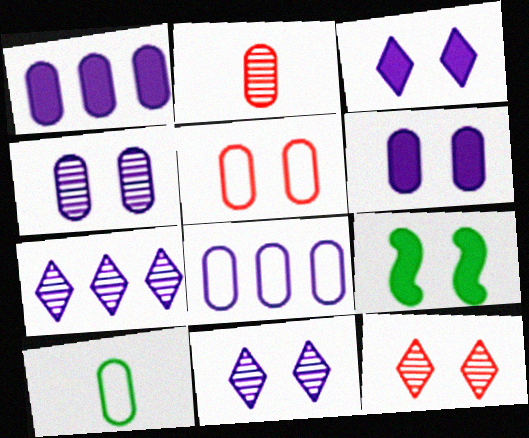[[5, 8, 10], 
[5, 9, 11]]